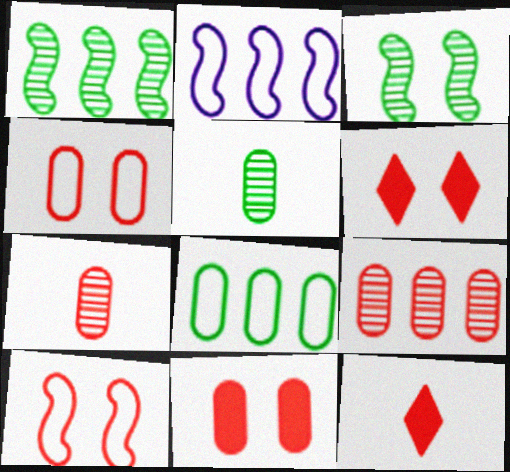[[2, 5, 6], 
[9, 10, 12]]